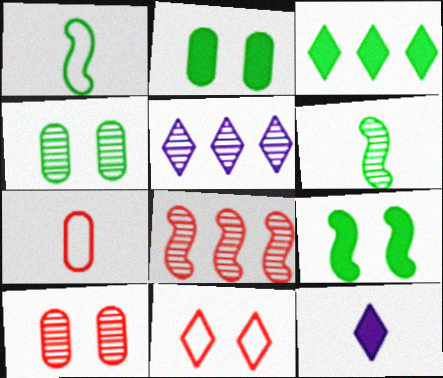[[1, 3, 4], 
[5, 6, 10], 
[5, 7, 9], 
[6, 7, 12]]